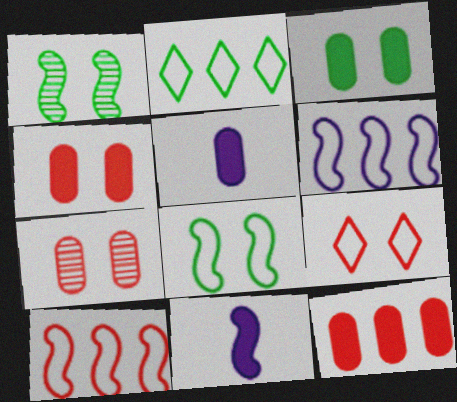[[1, 10, 11], 
[2, 7, 11], 
[3, 5, 12]]